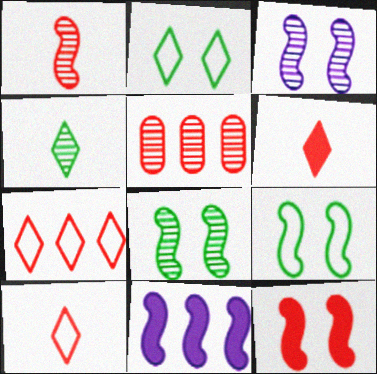[[1, 9, 11], 
[3, 4, 5], 
[3, 9, 12], 
[5, 10, 12]]